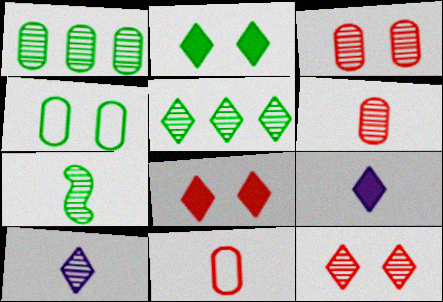[[5, 10, 12], 
[6, 7, 10], 
[7, 9, 11]]